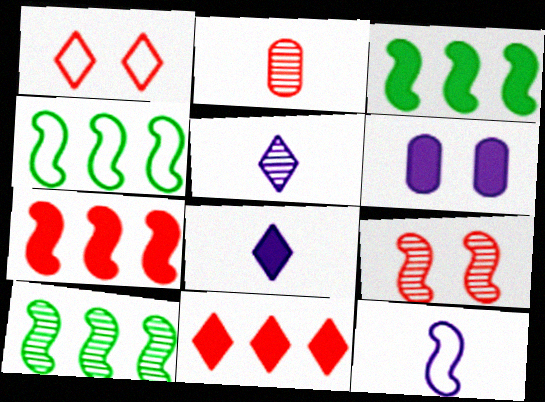[[1, 2, 7], 
[3, 4, 10], 
[3, 9, 12]]